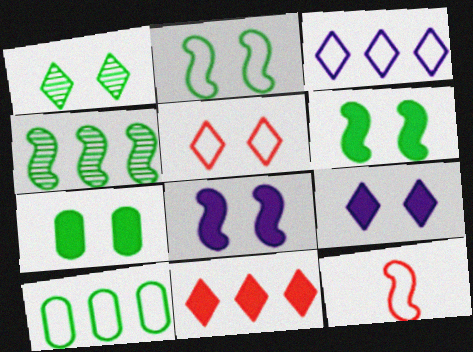[[1, 2, 7], 
[1, 5, 9], 
[4, 8, 12]]